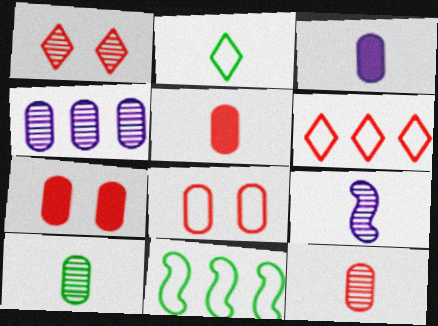[[1, 3, 11], 
[2, 5, 9]]